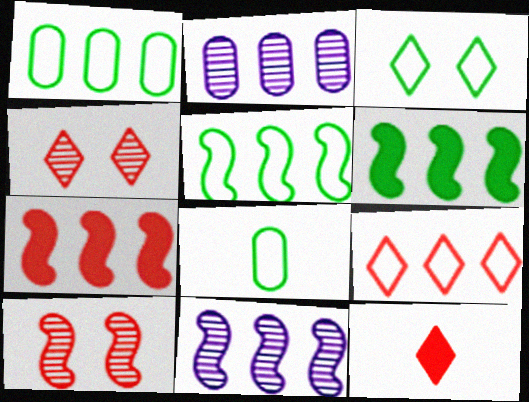[[2, 6, 9], 
[3, 5, 8], 
[4, 9, 12], 
[5, 7, 11]]